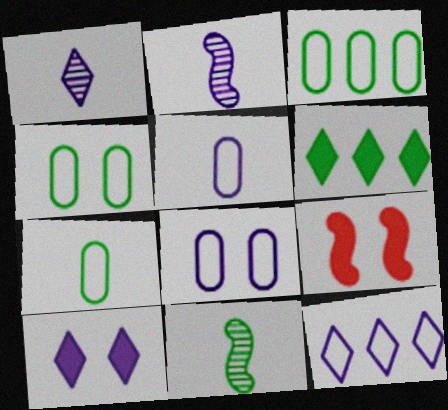[[1, 3, 9], 
[1, 10, 12], 
[3, 4, 7], 
[4, 6, 11]]